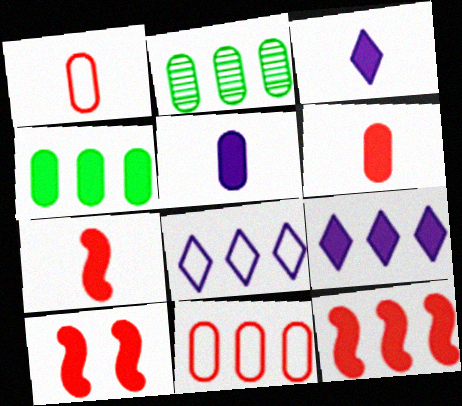[[2, 8, 12], 
[3, 4, 10], 
[4, 9, 12], 
[7, 10, 12]]